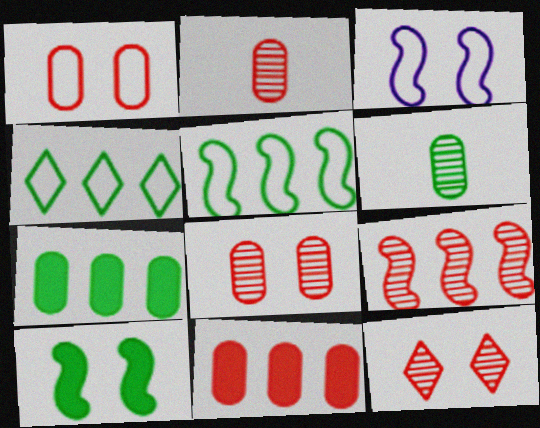[[1, 2, 11], 
[2, 9, 12], 
[4, 6, 10]]